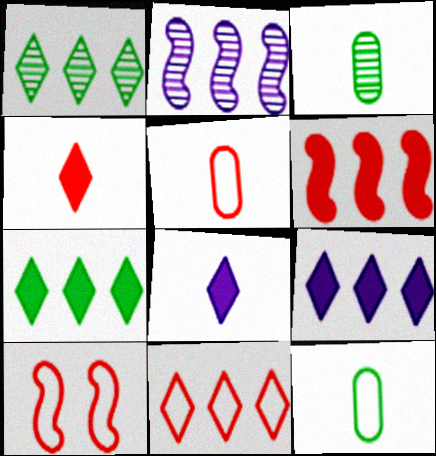[[1, 9, 11], 
[3, 9, 10], 
[5, 10, 11]]